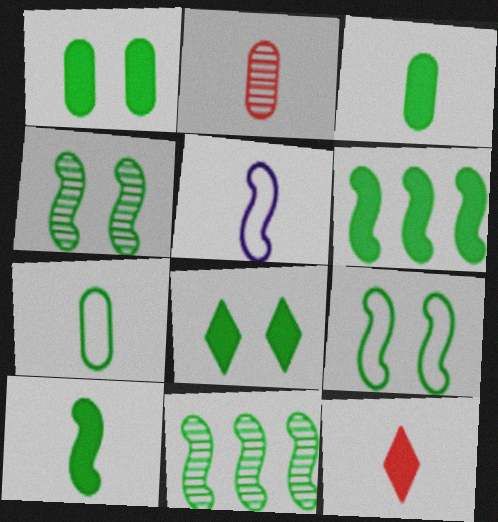[[3, 6, 8], 
[7, 8, 11], 
[9, 10, 11]]